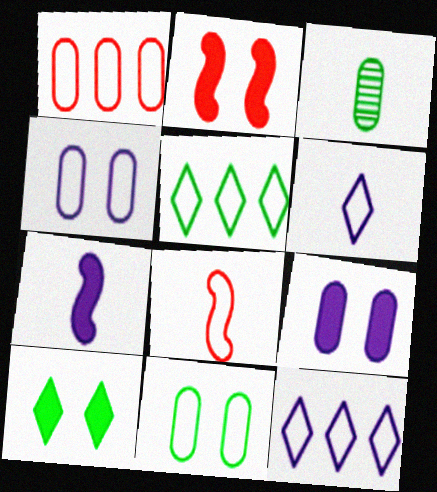[[1, 3, 9], 
[2, 3, 12], 
[2, 9, 10], 
[4, 5, 8], 
[8, 11, 12]]